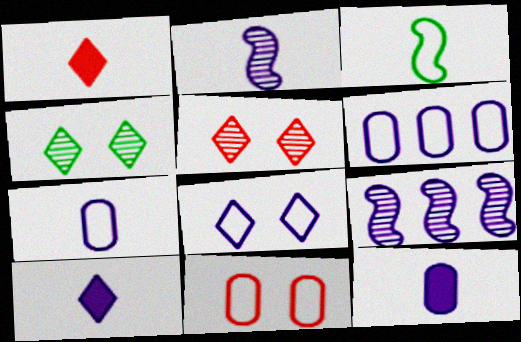[[2, 7, 10], 
[8, 9, 12]]